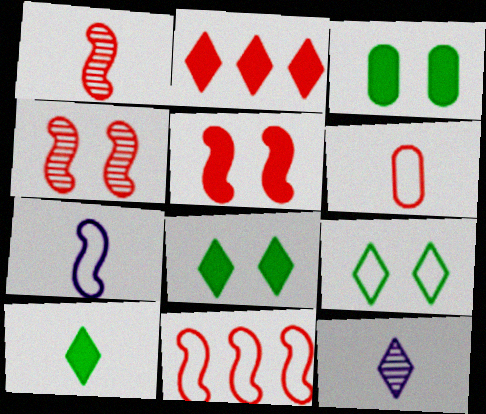[[1, 5, 11], 
[2, 4, 6], 
[2, 9, 12], 
[3, 11, 12]]